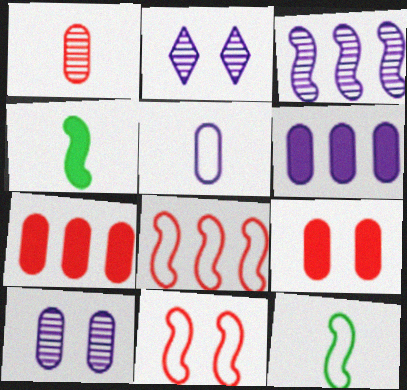[[2, 7, 12], 
[3, 4, 11], 
[5, 6, 10]]